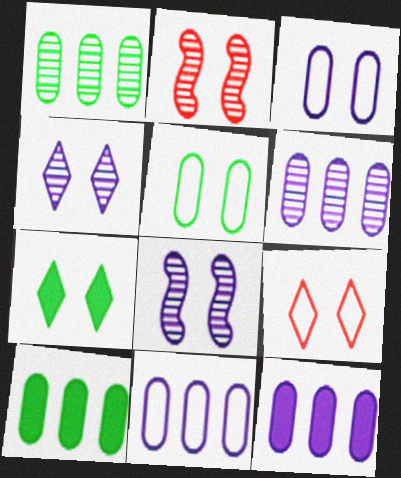[[2, 3, 7], 
[4, 7, 9], 
[6, 11, 12]]